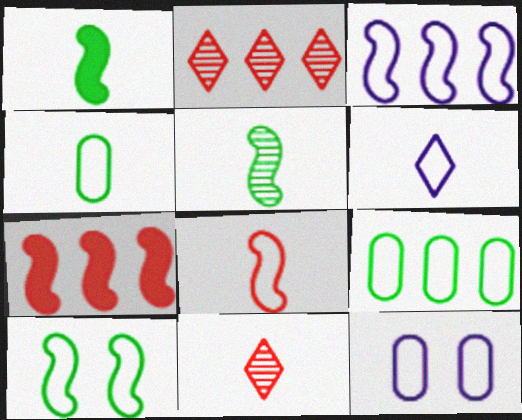[[1, 2, 12], 
[3, 6, 12], 
[3, 8, 10], 
[4, 6, 8]]